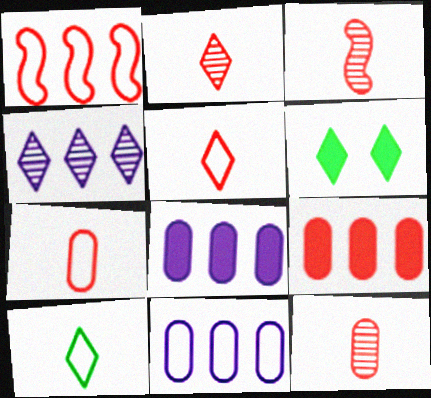[[2, 3, 12], 
[3, 6, 11], 
[4, 5, 6]]